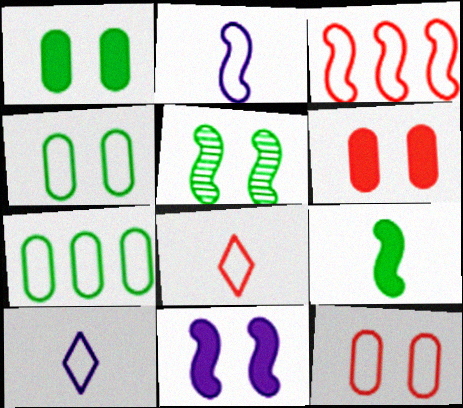[[3, 4, 10], 
[3, 8, 12]]